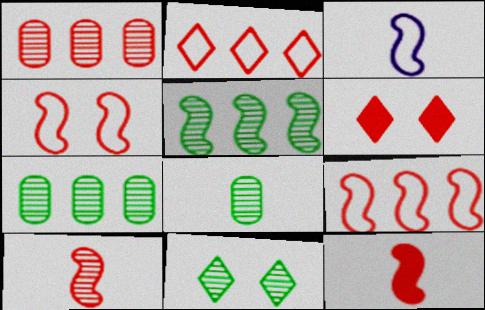[[3, 6, 7], 
[5, 8, 11]]